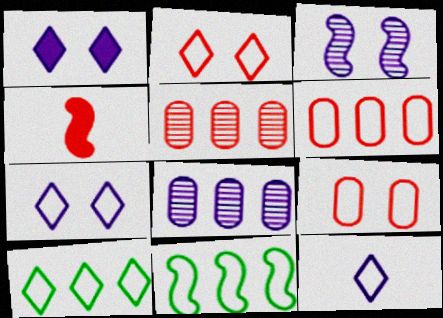[[2, 4, 5], 
[2, 10, 12], 
[3, 4, 11], 
[9, 11, 12]]